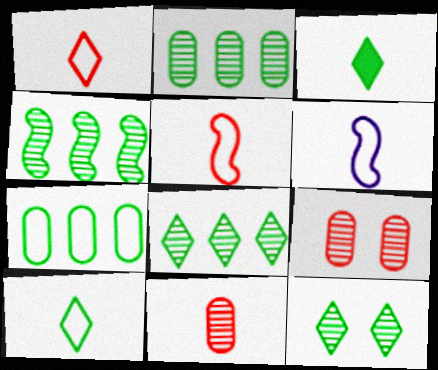[[2, 4, 8], 
[3, 6, 11]]